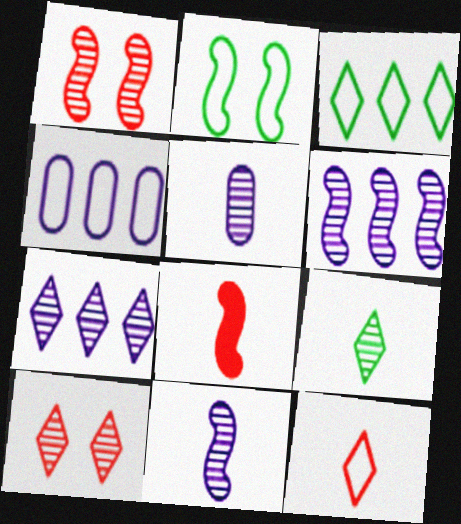[[2, 4, 12], 
[2, 6, 8], 
[7, 9, 10]]